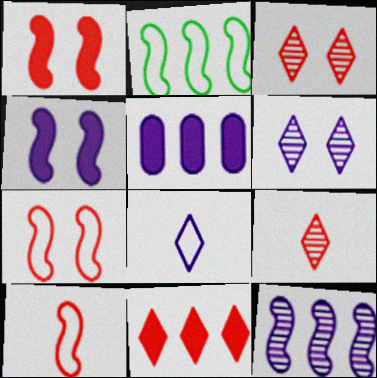[]